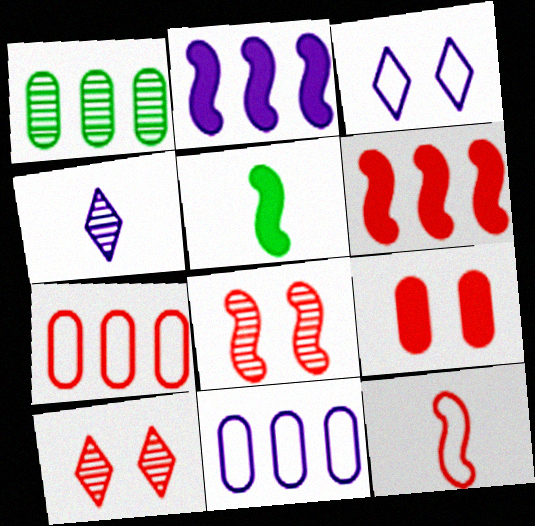[[1, 4, 8], 
[5, 10, 11], 
[6, 8, 12]]